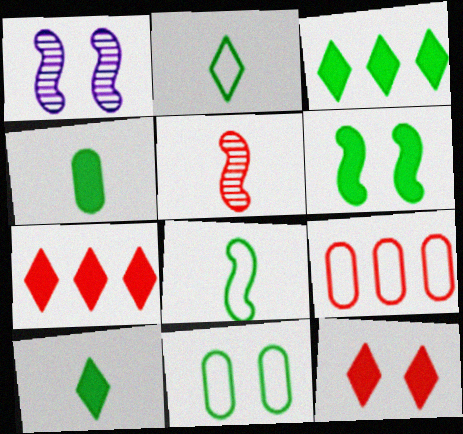[[1, 9, 10], 
[1, 11, 12], 
[3, 4, 6], 
[5, 9, 12]]